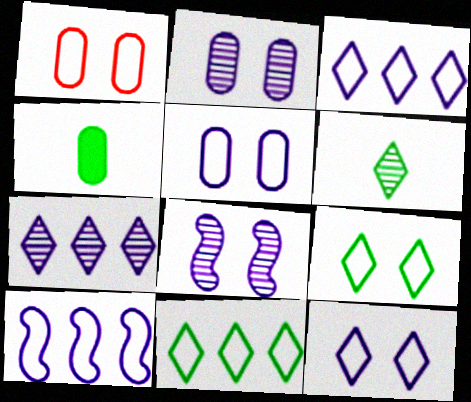[]